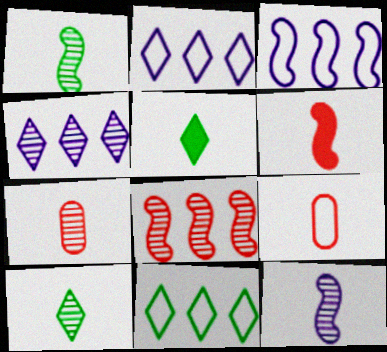[[5, 9, 12], 
[7, 10, 12]]